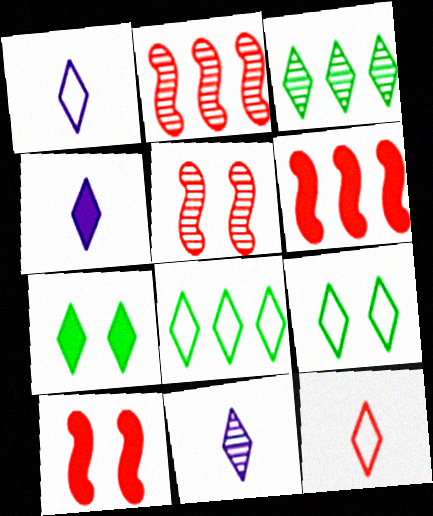[[1, 4, 11]]